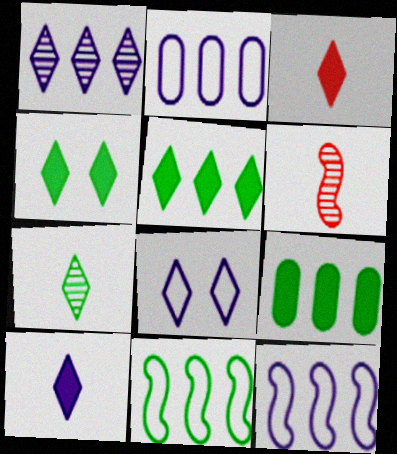[[1, 8, 10], 
[2, 4, 6], 
[6, 8, 9]]